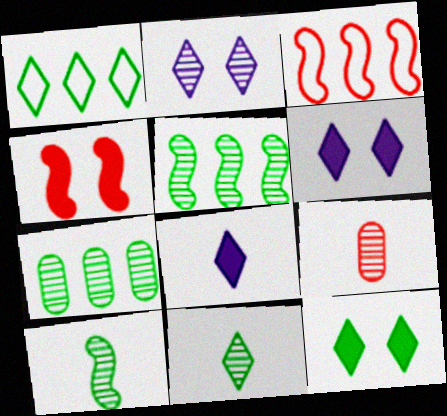[[1, 11, 12], 
[2, 5, 9]]